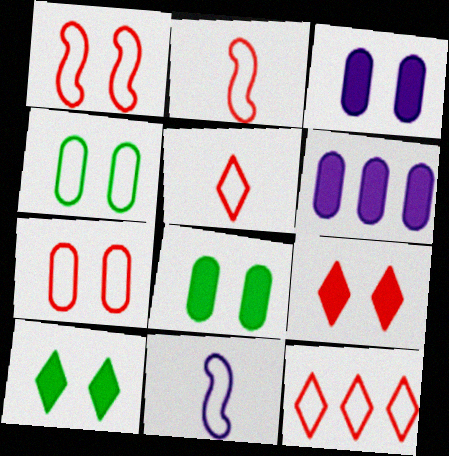[[2, 7, 12], 
[4, 11, 12]]